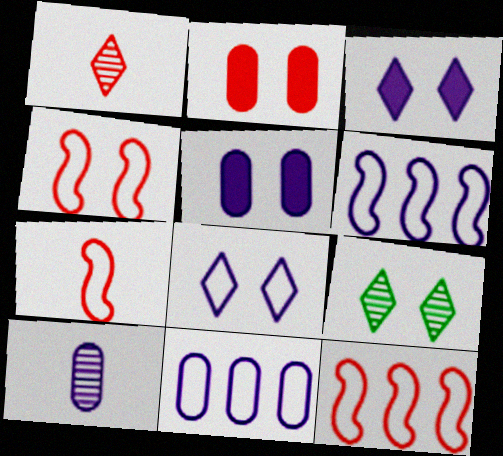[[1, 2, 12], 
[3, 6, 10], 
[4, 5, 9], 
[4, 7, 12], 
[5, 10, 11]]